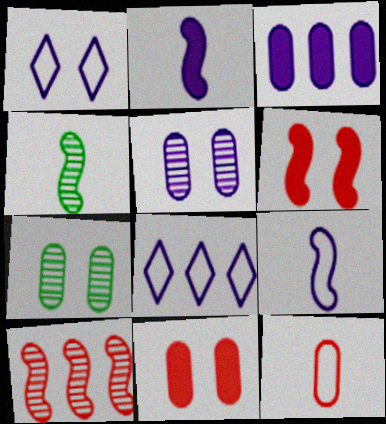[[1, 6, 7], 
[2, 5, 8], 
[3, 7, 12], 
[4, 8, 11]]